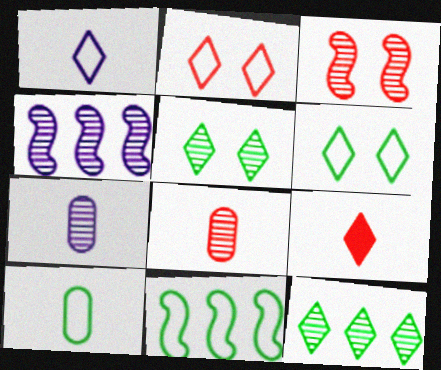[[3, 7, 12], 
[4, 5, 8], 
[6, 10, 11]]